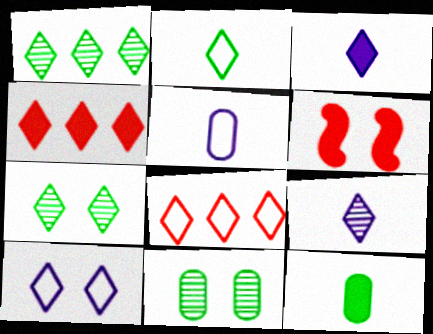[[1, 5, 6], 
[2, 8, 10], 
[3, 7, 8], 
[6, 10, 11]]